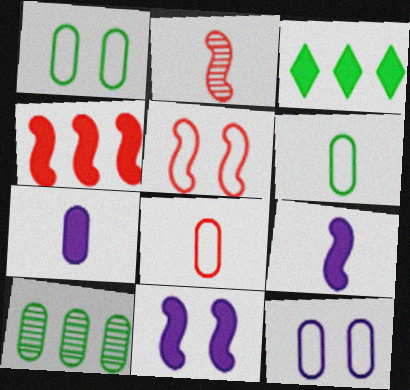[[2, 3, 12], 
[2, 4, 5]]